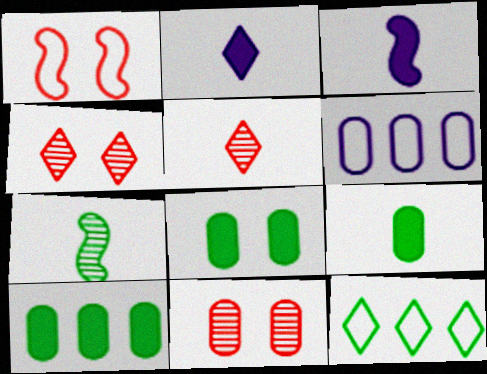[[2, 4, 12], 
[3, 11, 12], 
[6, 9, 11], 
[7, 8, 12], 
[8, 9, 10]]